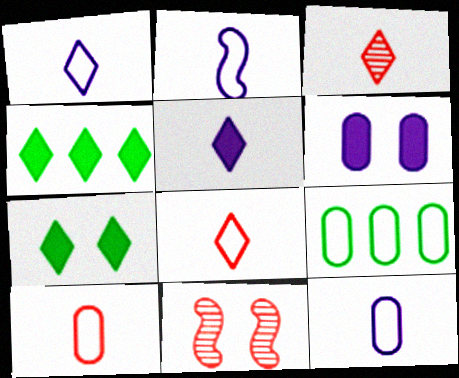[[1, 2, 12], 
[4, 11, 12], 
[5, 9, 11]]